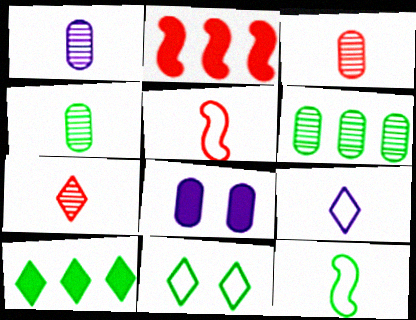[[1, 2, 11], 
[1, 3, 4]]